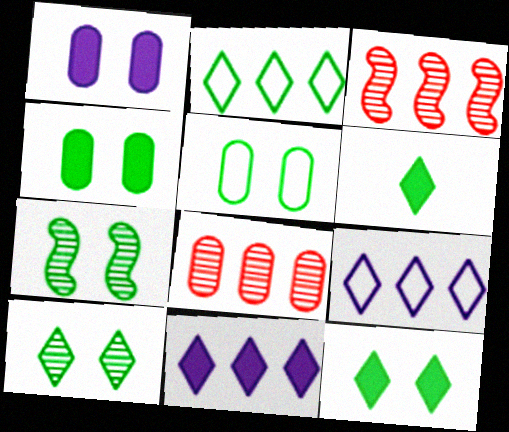[[2, 6, 10], 
[5, 7, 12]]